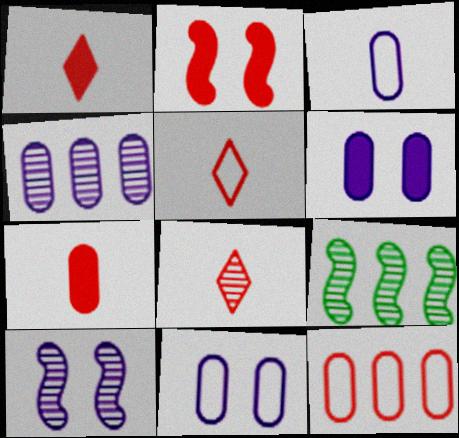[[1, 5, 8], 
[1, 9, 11], 
[2, 8, 12], 
[3, 4, 6], 
[5, 6, 9]]